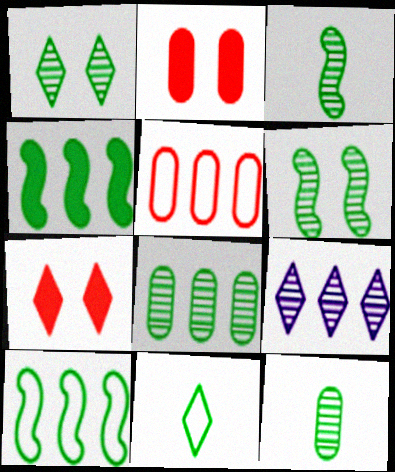[[1, 3, 8], 
[4, 5, 9], 
[7, 9, 11]]